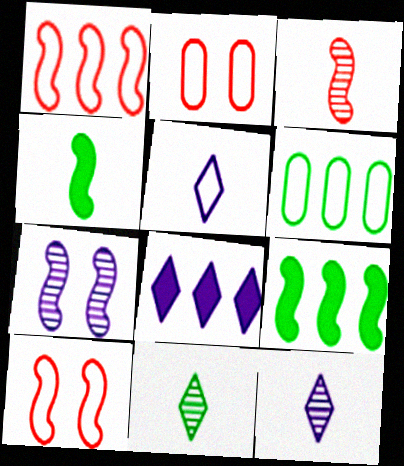[[1, 4, 7], 
[2, 9, 12], 
[5, 6, 10]]